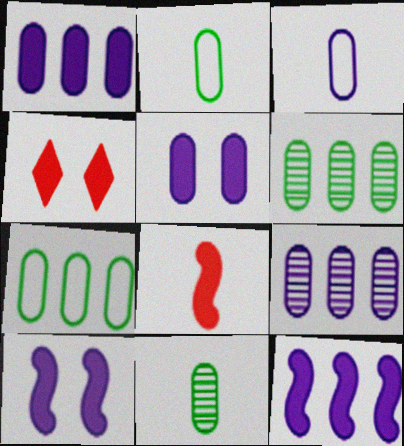[[3, 5, 9]]